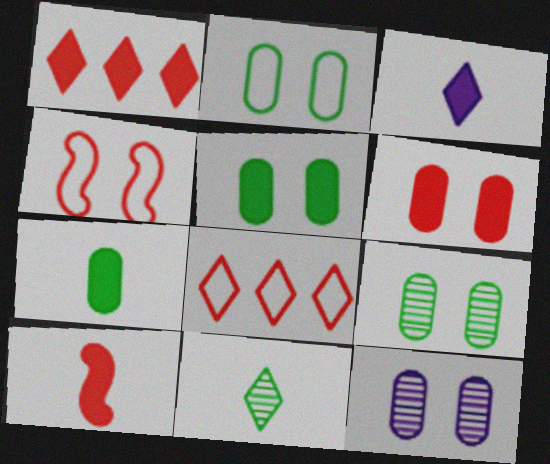[[1, 6, 10], 
[2, 5, 9], 
[2, 6, 12], 
[3, 7, 10]]